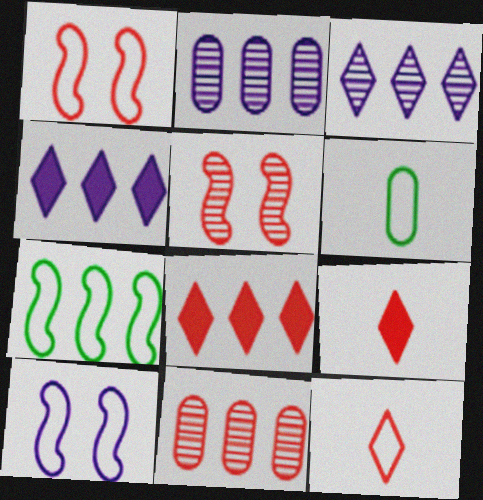[[1, 9, 11], 
[2, 7, 8], 
[4, 5, 6], 
[4, 7, 11]]